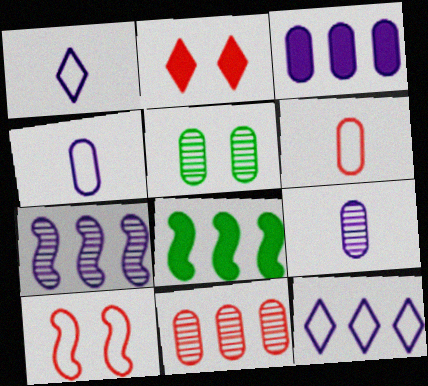[[3, 5, 6], 
[3, 7, 12], 
[5, 9, 11], 
[8, 11, 12]]